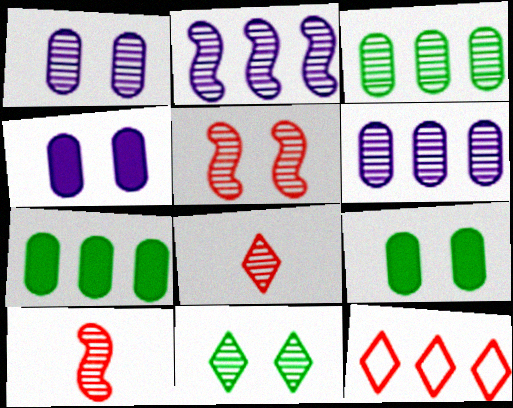[[1, 5, 11], 
[2, 7, 12], 
[6, 10, 11]]